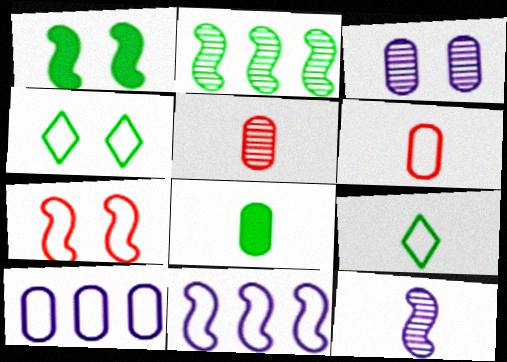[[2, 4, 8], 
[4, 6, 11], 
[7, 9, 10]]